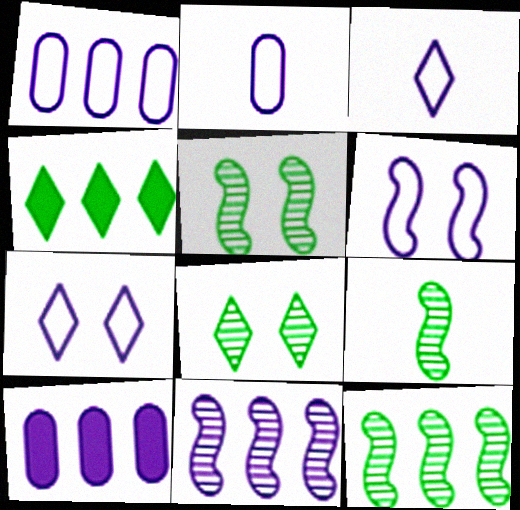[[1, 3, 6], 
[5, 9, 12]]